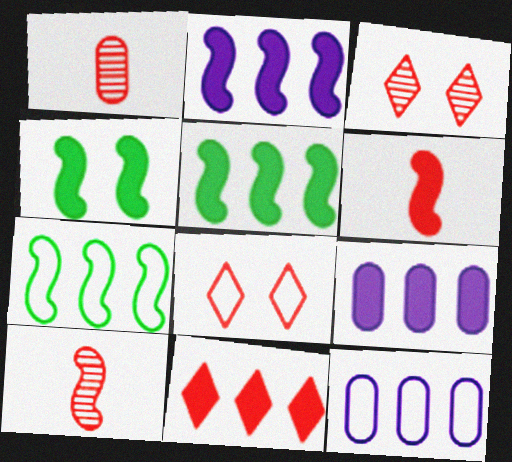[[2, 4, 6], 
[5, 9, 11]]